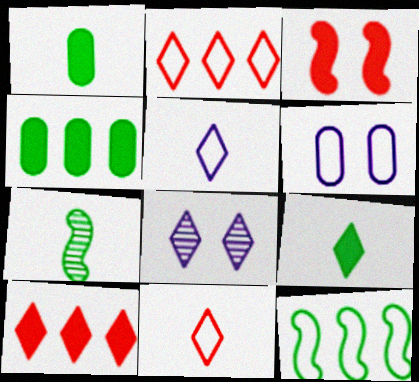[[2, 8, 9], 
[6, 7, 10], 
[6, 11, 12]]